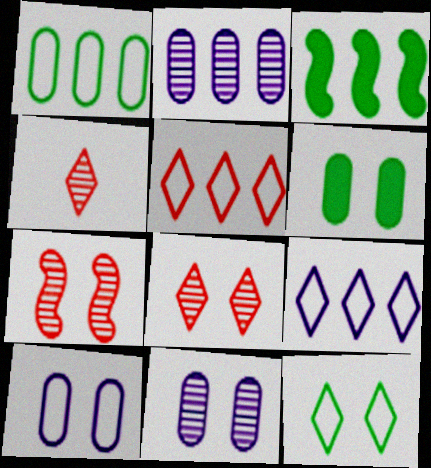[[2, 3, 5], 
[3, 4, 10]]